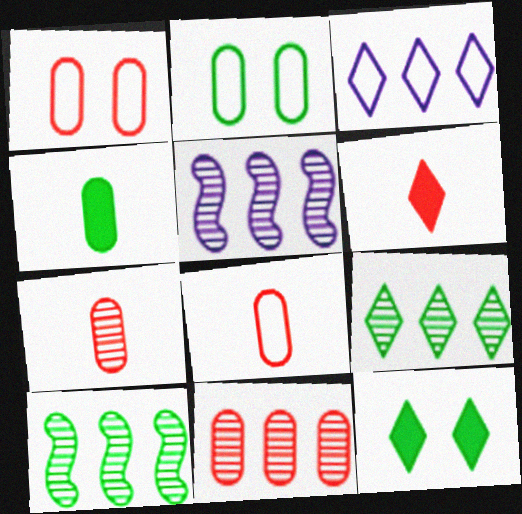[[2, 5, 6], 
[5, 8, 12], 
[5, 9, 11]]